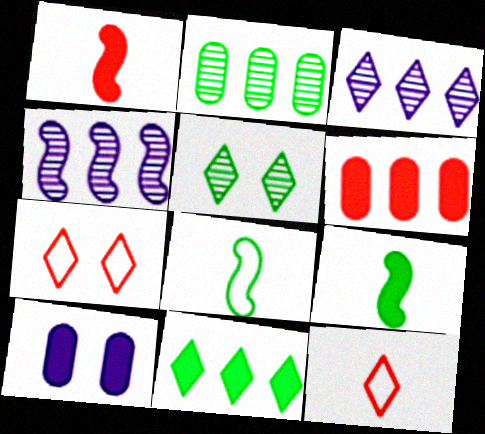[[1, 10, 11]]